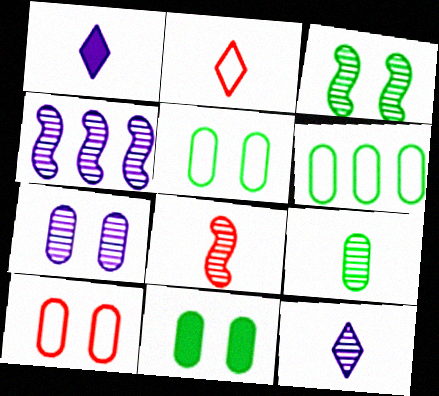[[2, 4, 11], 
[3, 4, 8], 
[4, 7, 12], 
[6, 9, 11], 
[7, 10, 11], 
[8, 9, 12]]